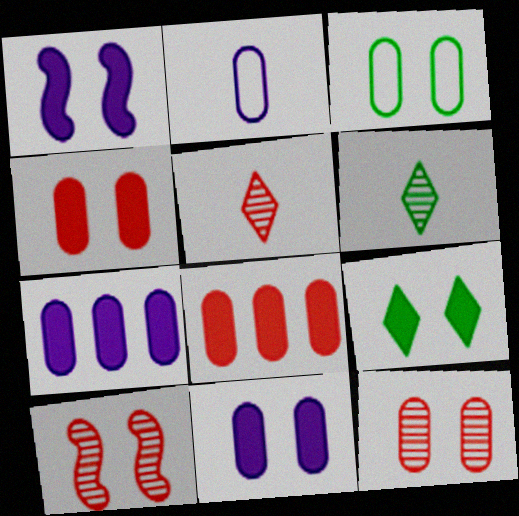[[1, 4, 9], 
[3, 11, 12]]